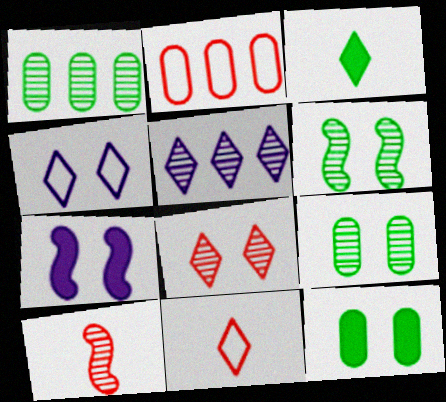[[1, 7, 11], 
[5, 9, 10]]